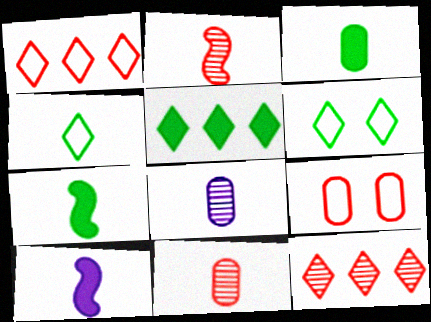[[4, 10, 11]]